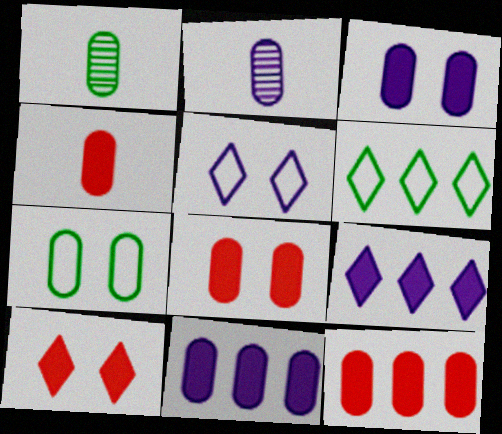[[2, 7, 12], 
[4, 8, 12]]